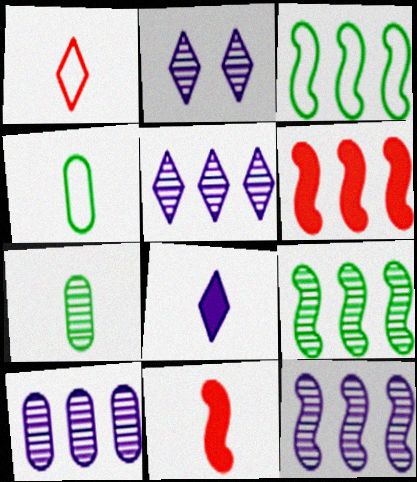[[2, 4, 6], 
[3, 6, 12], 
[5, 10, 12]]